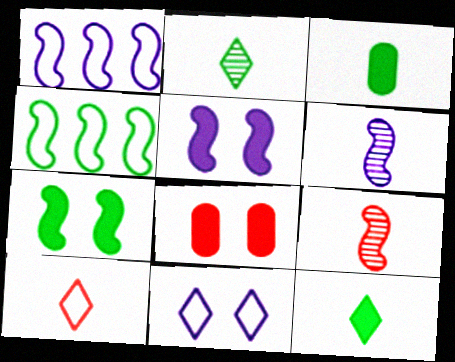[[1, 2, 8], 
[1, 5, 6], 
[1, 7, 9], 
[3, 6, 10], 
[4, 5, 9]]